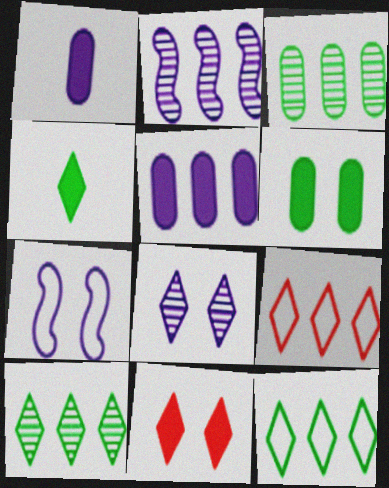[[4, 8, 9]]